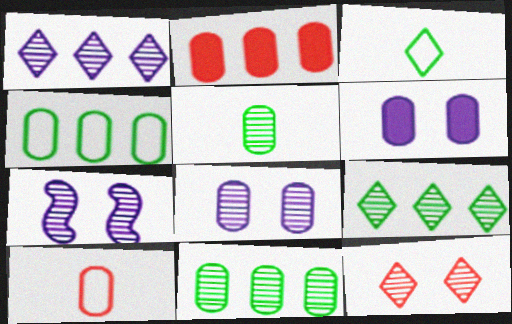[[2, 3, 7], 
[6, 10, 11]]